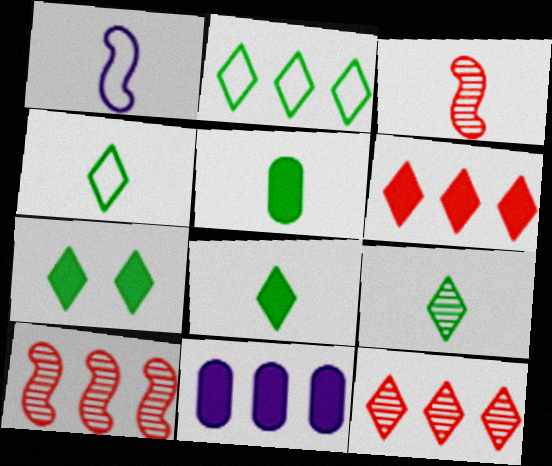[[2, 7, 9], 
[2, 10, 11], 
[4, 8, 9]]